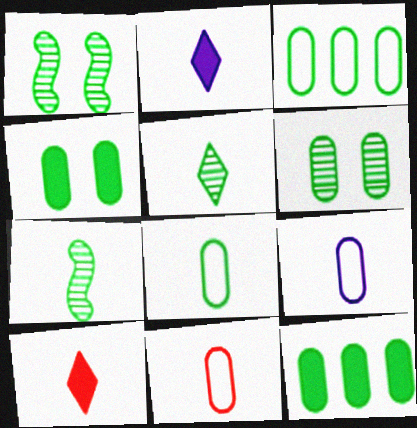[[2, 7, 11], 
[6, 8, 12], 
[7, 9, 10], 
[8, 9, 11]]